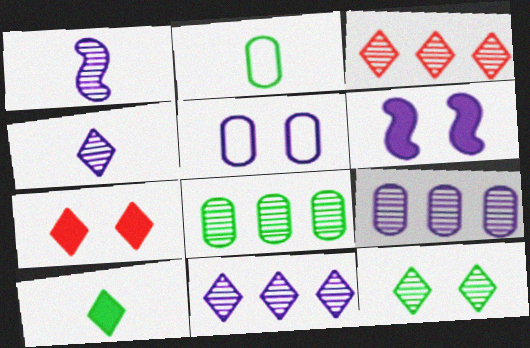[[2, 3, 6], 
[3, 4, 12]]